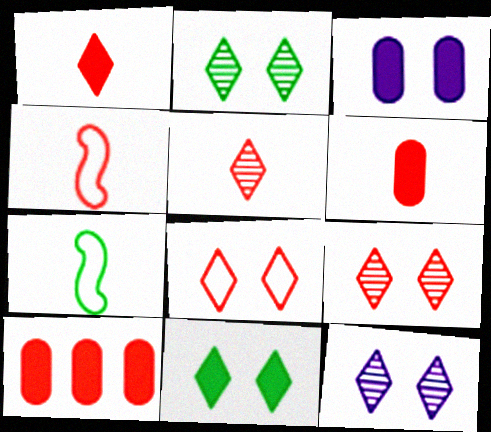[[2, 9, 12], 
[4, 5, 6], 
[4, 9, 10], 
[7, 10, 12], 
[8, 11, 12]]